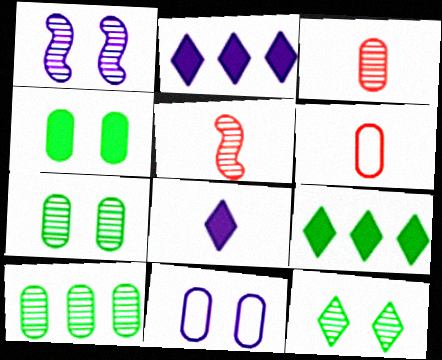[[1, 6, 9], 
[5, 9, 11]]